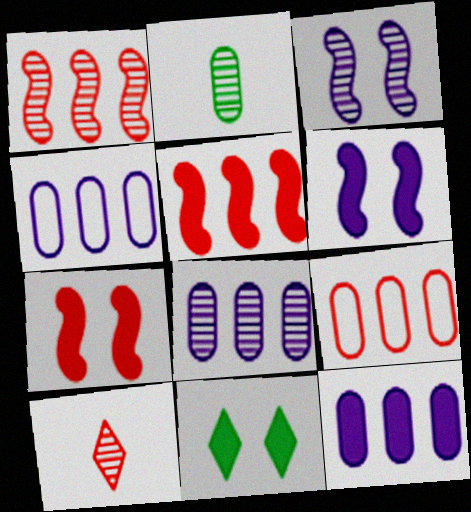[[4, 8, 12], 
[7, 9, 10]]